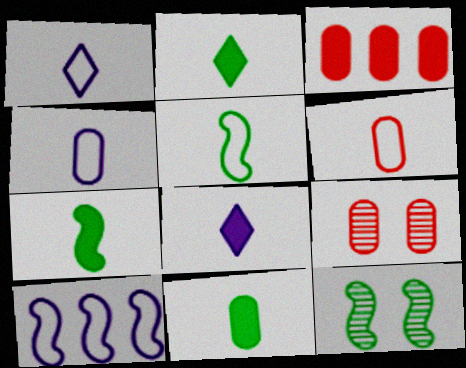[[1, 3, 12], 
[1, 5, 6], 
[2, 7, 11], 
[2, 9, 10], 
[3, 6, 9]]